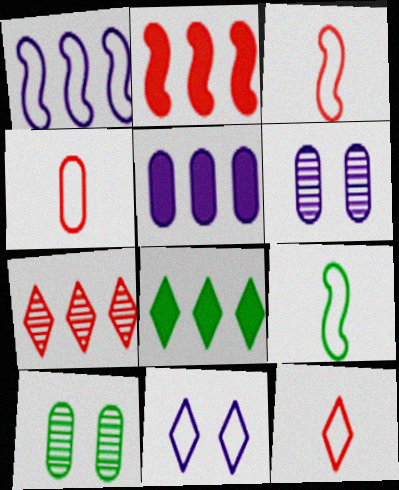[[2, 5, 8], 
[3, 4, 12], 
[3, 6, 8], 
[4, 5, 10], 
[8, 9, 10]]